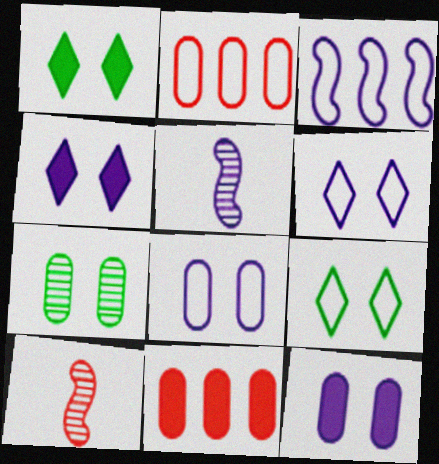[[1, 2, 5], 
[5, 9, 11]]